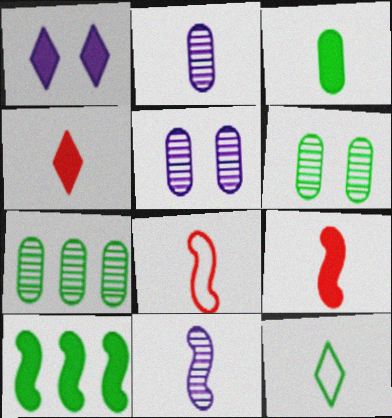[[1, 7, 8], 
[2, 9, 12], 
[6, 10, 12]]